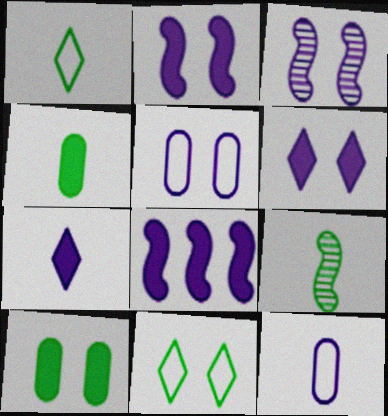[[1, 4, 9], 
[3, 5, 6]]